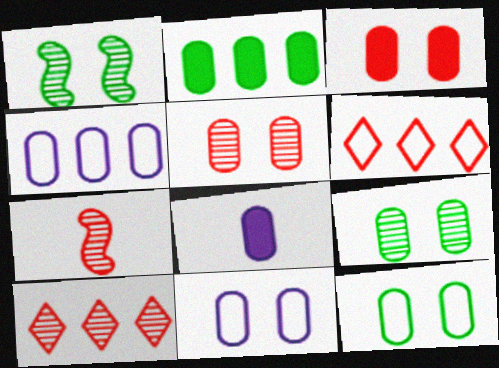[[1, 6, 8], 
[2, 3, 8], 
[3, 6, 7], 
[3, 9, 11], 
[5, 7, 10]]